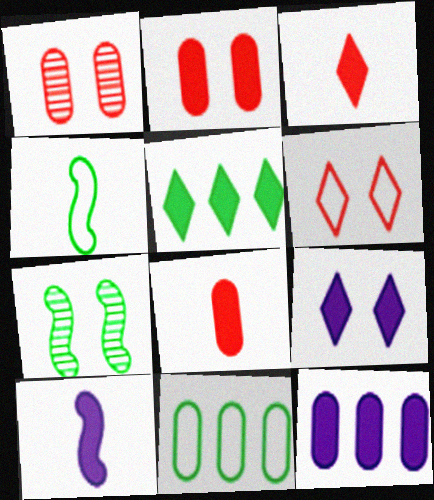[[2, 5, 10], 
[3, 5, 9], 
[9, 10, 12]]